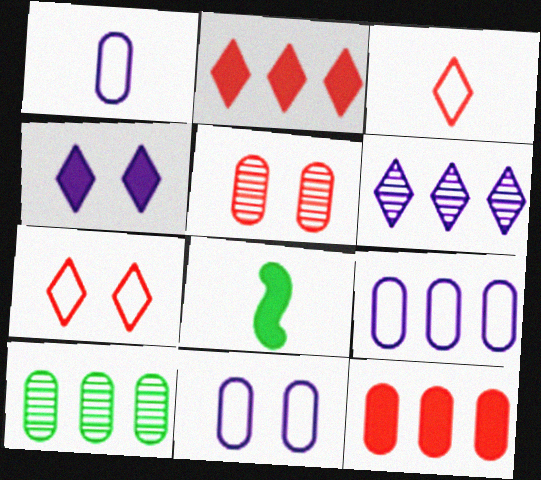[[1, 9, 11], 
[4, 8, 12], 
[9, 10, 12]]